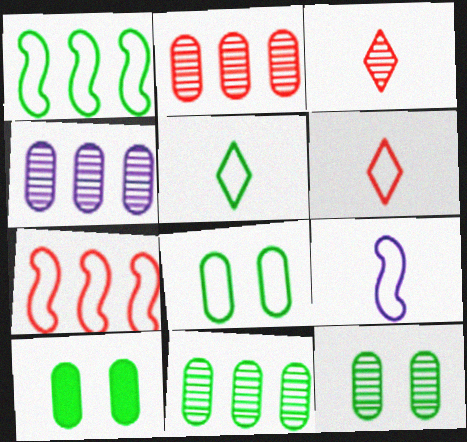[[1, 5, 8], 
[2, 4, 11], 
[8, 10, 12]]